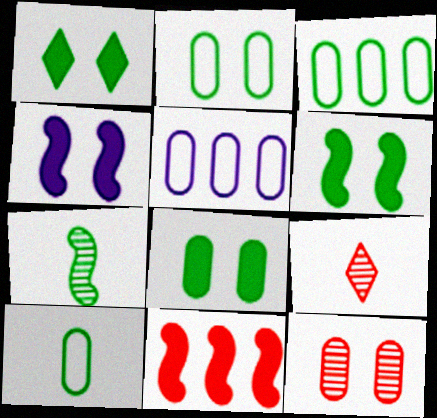[[1, 3, 7], 
[1, 6, 8], 
[2, 3, 10], 
[3, 4, 9], 
[5, 6, 9]]